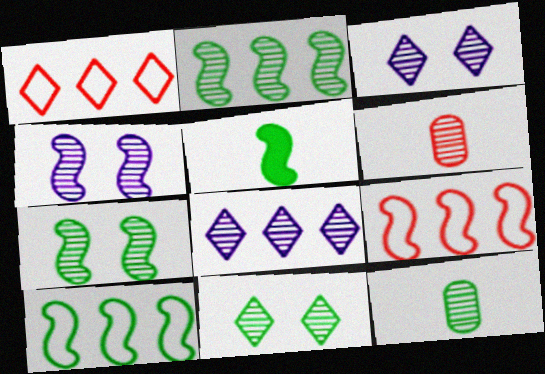[[2, 3, 6], 
[2, 11, 12], 
[4, 5, 9], 
[5, 7, 10], 
[6, 7, 8]]